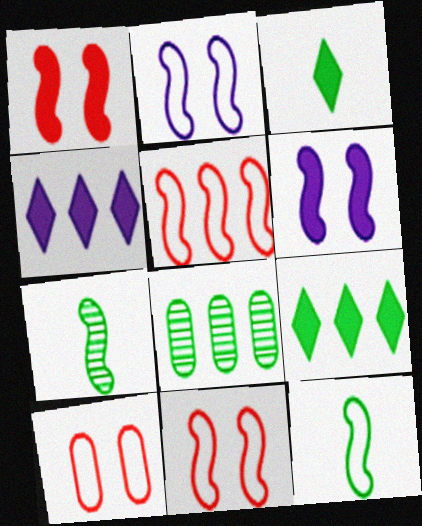[[2, 5, 12], 
[4, 5, 8], 
[4, 7, 10], 
[5, 6, 7]]